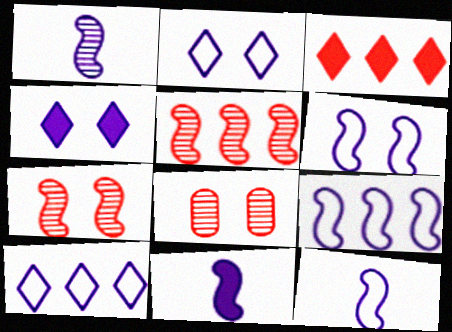[[1, 11, 12], 
[6, 9, 12]]